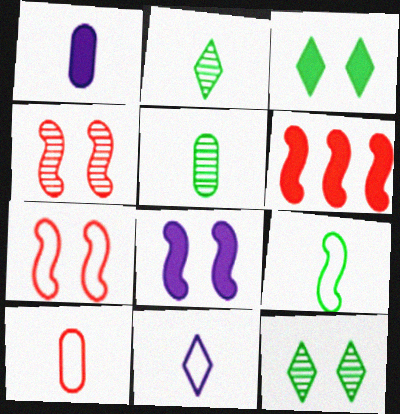[[1, 3, 6], 
[1, 5, 10], 
[9, 10, 11]]